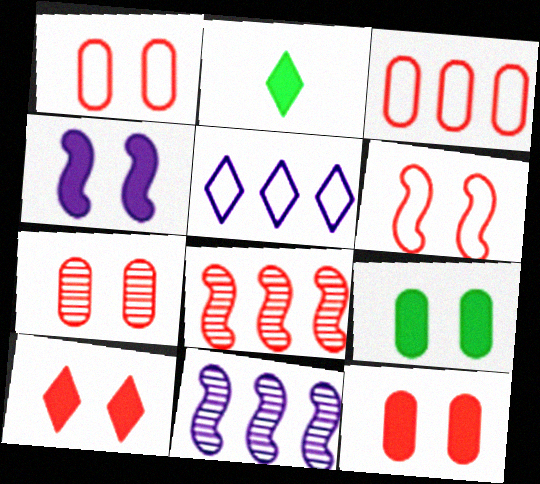[[1, 2, 11], 
[1, 7, 12], 
[4, 9, 10], 
[6, 7, 10]]